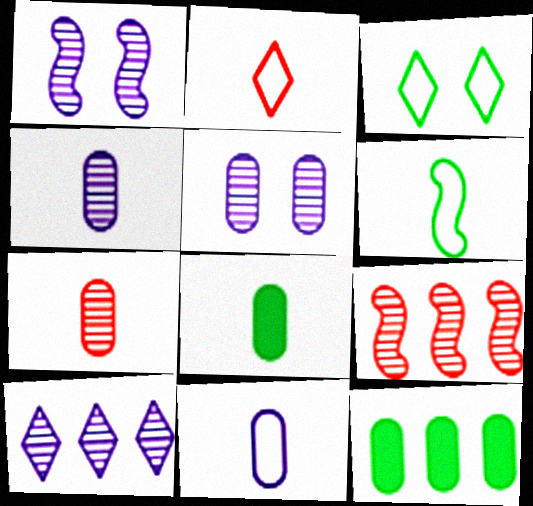[[1, 2, 12], 
[1, 4, 10], 
[2, 6, 11], 
[7, 8, 11]]